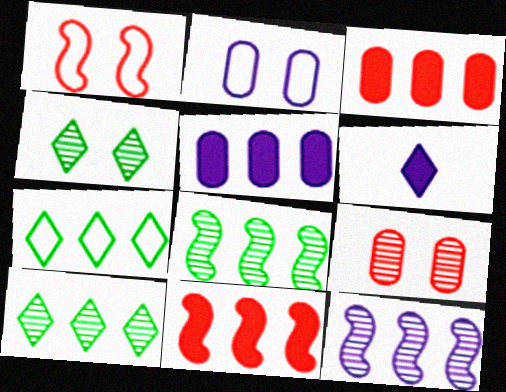[[2, 6, 12], 
[3, 7, 12]]